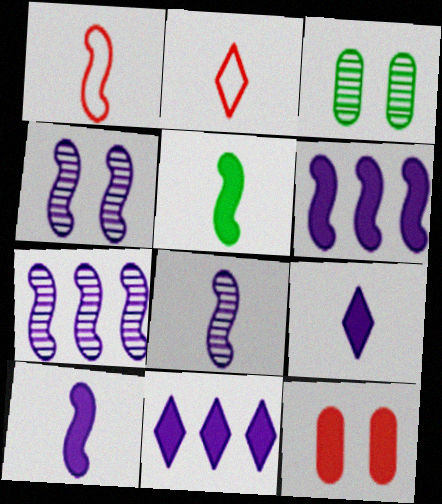[[1, 3, 11], 
[1, 5, 8], 
[2, 3, 6], 
[4, 7, 8], 
[5, 11, 12]]